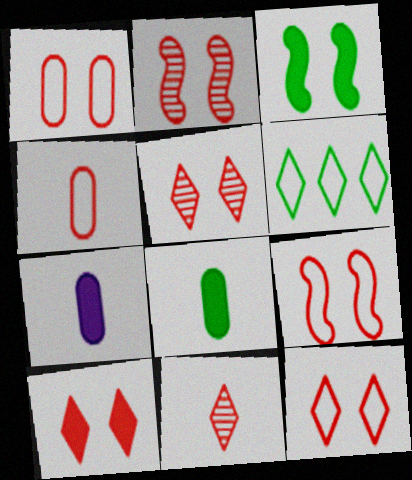[[1, 2, 10], 
[1, 9, 12], 
[2, 6, 7], 
[5, 10, 12]]